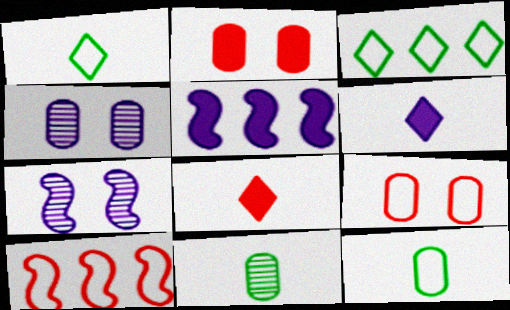[]